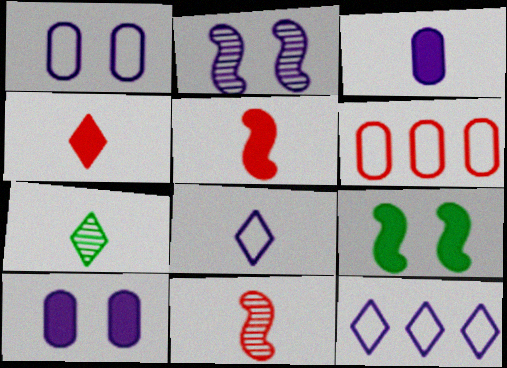[[2, 3, 12], 
[4, 7, 8]]